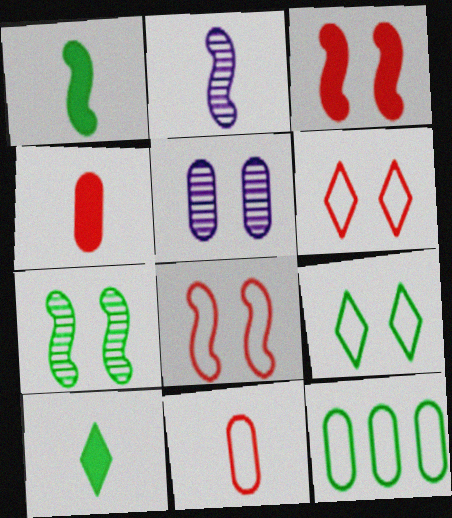[[2, 10, 11], 
[3, 5, 9], 
[4, 5, 12], 
[7, 10, 12]]